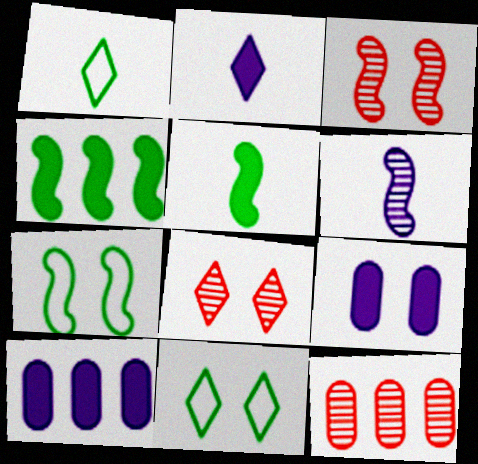[[1, 3, 10], 
[2, 7, 12], 
[3, 9, 11], 
[7, 8, 9]]